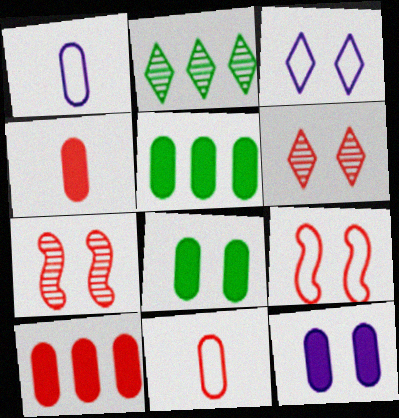[[3, 7, 8], 
[4, 5, 12]]